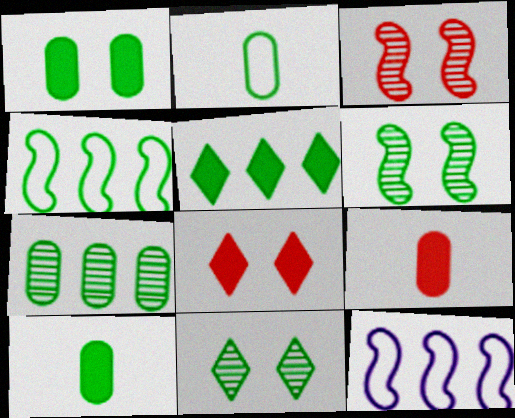[[1, 2, 7], 
[2, 5, 6], 
[4, 5, 7], 
[4, 10, 11], 
[9, 11, 12]]